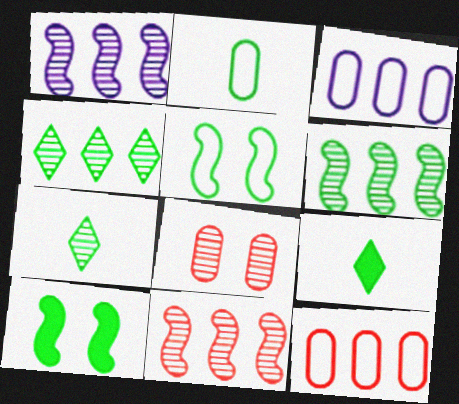[[1, 6, 11], 
[1, 7, 8], 
[2, 4, 10]]